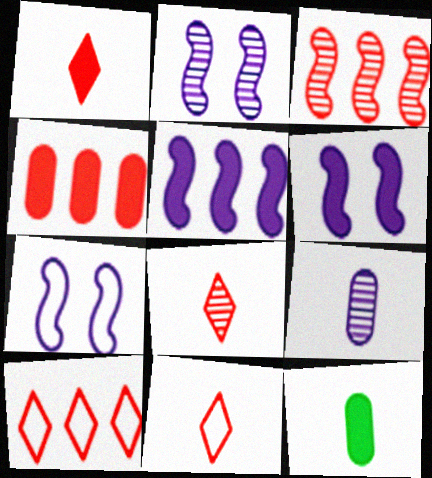[[1, 8, 11], 
[2, 6, 7], 
[2, 10, 12], 
[3, 4, 10]]